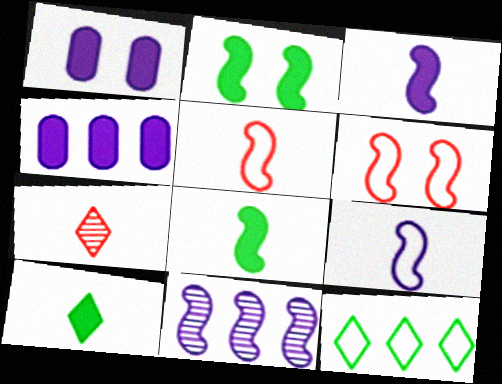[[2, 5, 11], 
[6, 8, 11]]